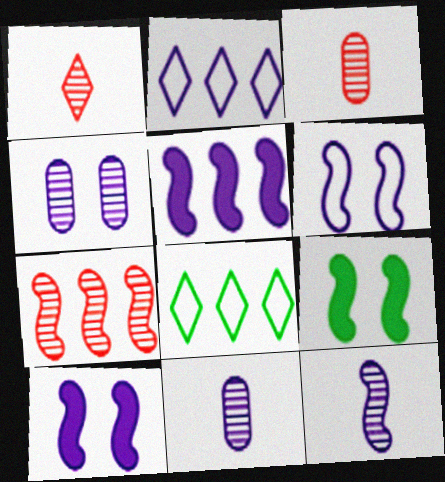[[2, 3, 9], 
[2, 10, 11], 
[3, 8, 10], 
[5, 6, 12]]